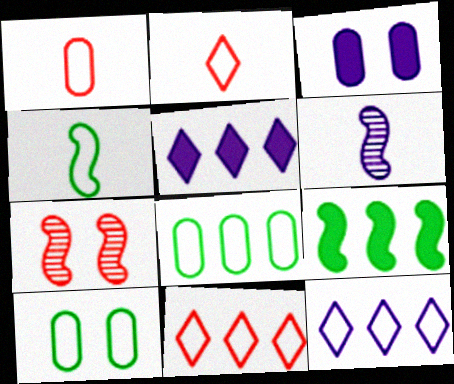[[3, 6, 12]]